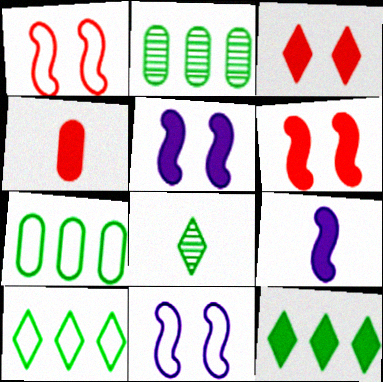[[4, 5, 12]]